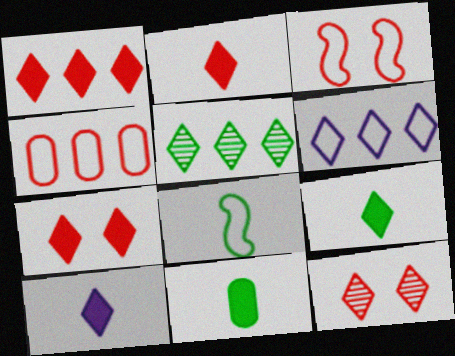[[1, 2, 7], 
[1, 5, 6], 
[2, 9, 10], 
[6, 9, 12]]